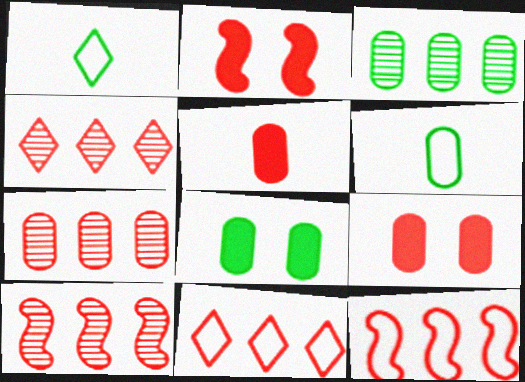[[3, 6, 8], 
[4, 7, 10]]